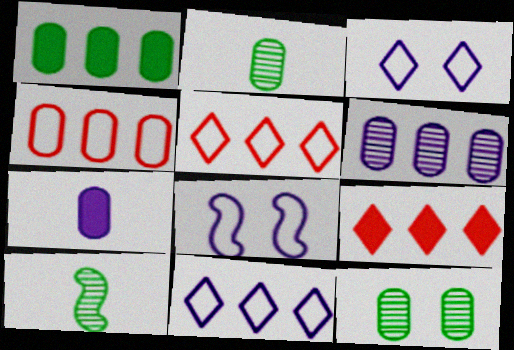[[1, 4, 6], 
[2, 8, 9], 
[4, 7, 12]]